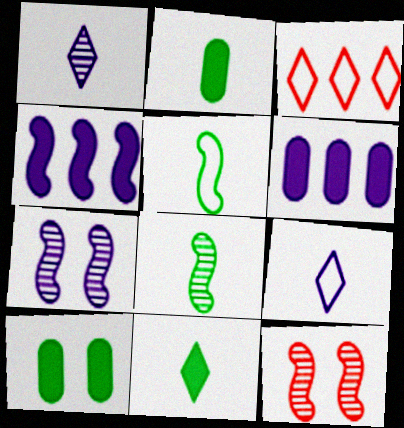[[2, 3, 7], 
[4, 5, 12], 
[6, 7, 9]]